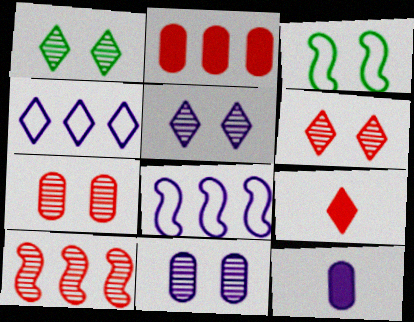[[1, 4, 9], 
[1, 5, 6], 
[5, 8, 12]]